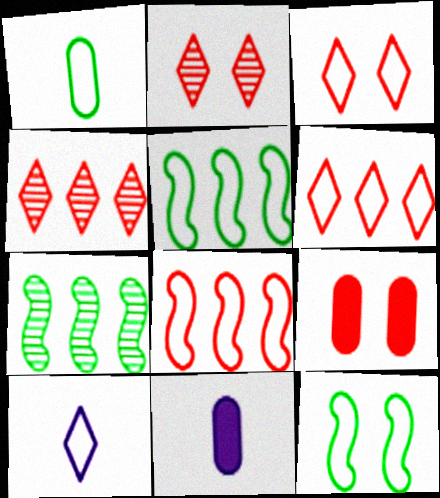[[2, 5, 11], 
[3, 7, 11], 
[4, 11, 12], 
[7, 9, 10]]